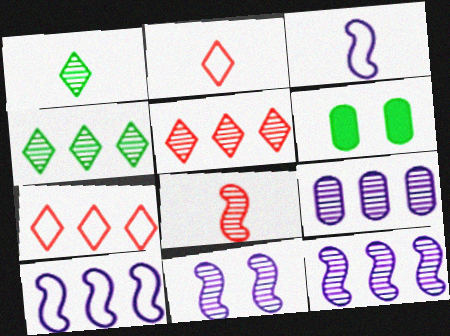[[2, 6, 12], 
[3, 5, 6]]